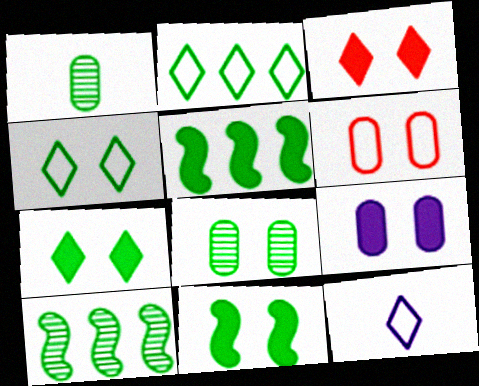[[1, 2, 11], 
[1, 4, 5], 
[3, 9, 11], 
[4, 8, 11], 
[6, 8, 9]]